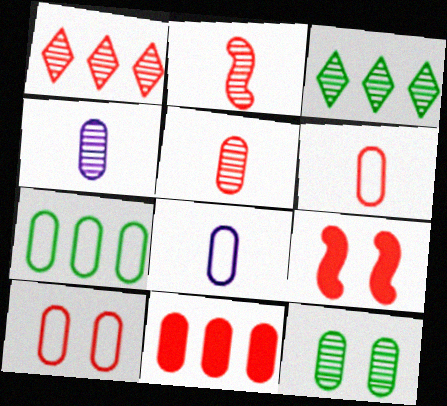[[1, 6, 9], 
[3, 8, 9], 
[5, 10, 11], 
[7, 8, 10], 
[8, 11, 12]]